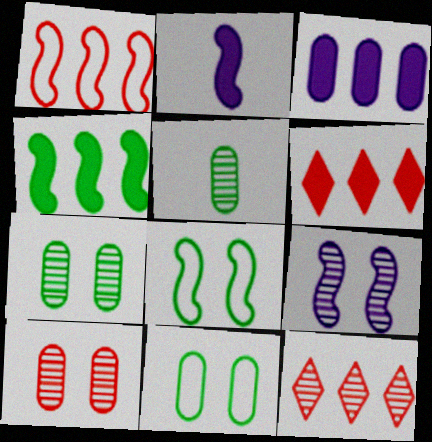[[2, 11, 12], 
[3, 4, 6], 
[5, 9, 12]]